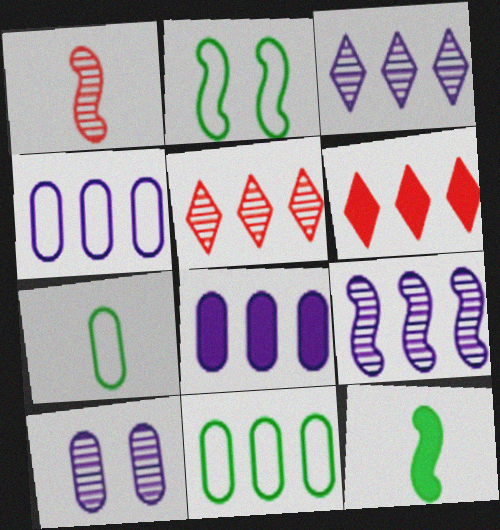[[6, 9, 11]]